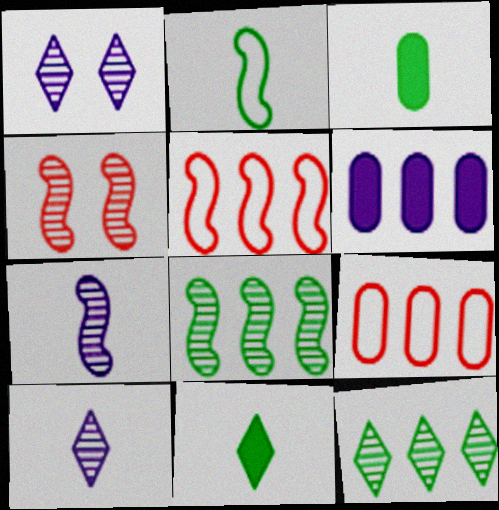[[1, 3, 5], 
[4, 7, 8], 
[5, 6, 12]]